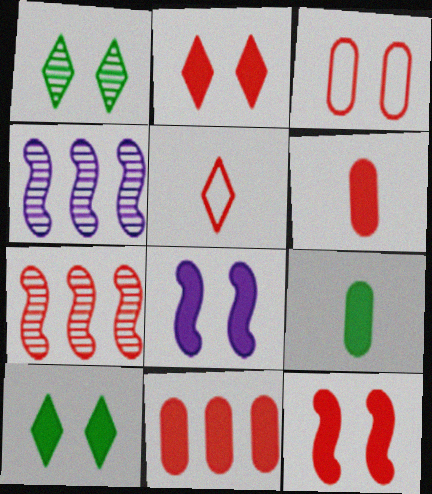[[1, 3, 8]]